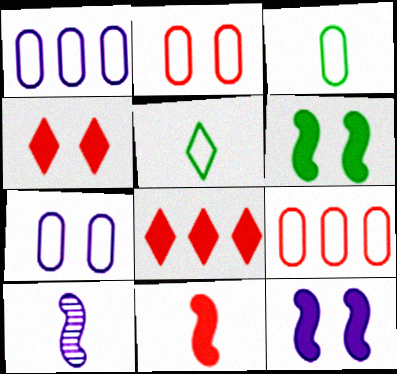[[1, 2, 3], 
[3, 7, 9]]